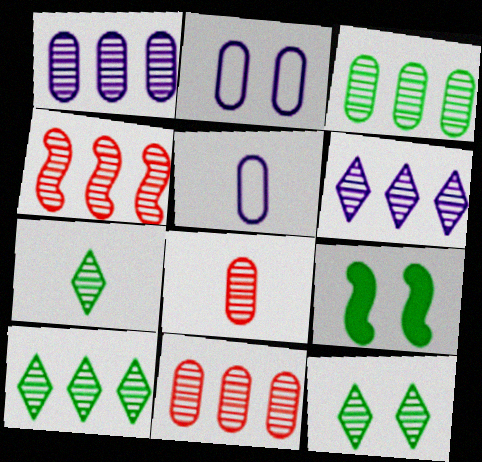[[1, 3, 11], 
[1, 4, 10], 
[3, 4, 6], 
[7, 10, 12]]